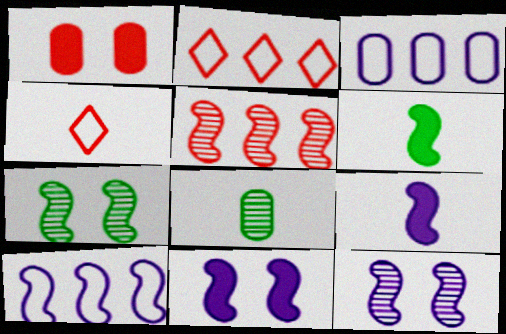[[1, 3, 8], 
[1, 4, 5], 
[2, 8, 11], 
[4, 8, 9], 
[9, 10, 12]]